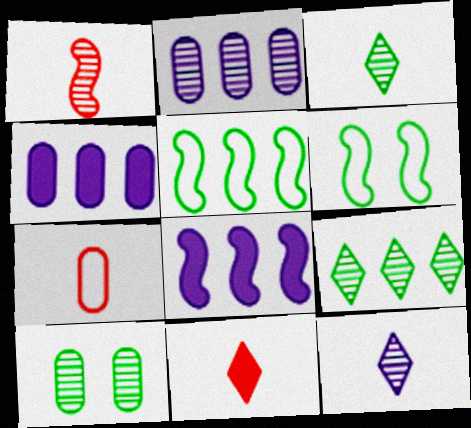[[1, 6, 8], 
[1, 7, 11], 
[2, 6, 11], 
[4, 7, 10]]